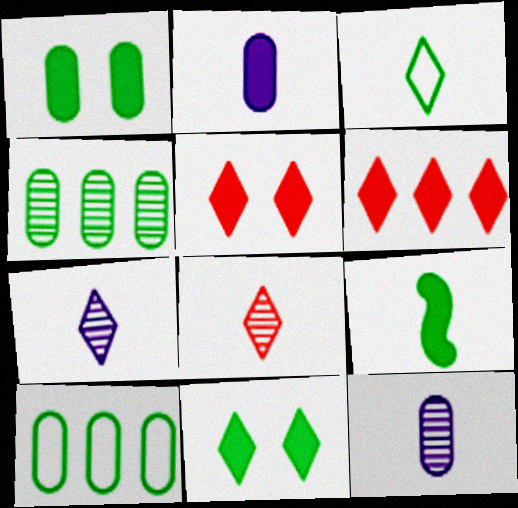[]